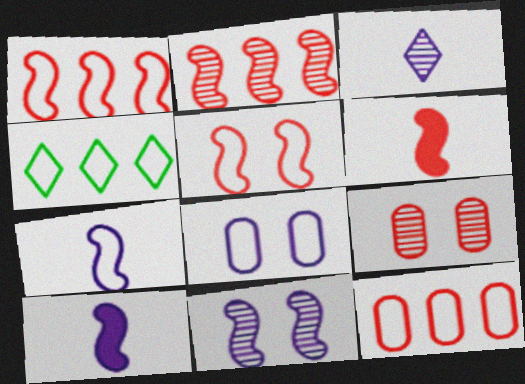[[2, 5, 6], 
[4, 9, 10]]